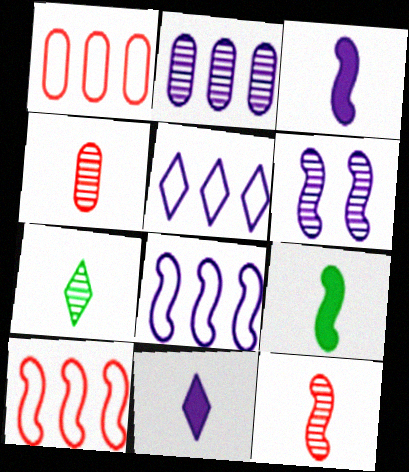[[3, 6, 8], 
[6, 9, 10]]